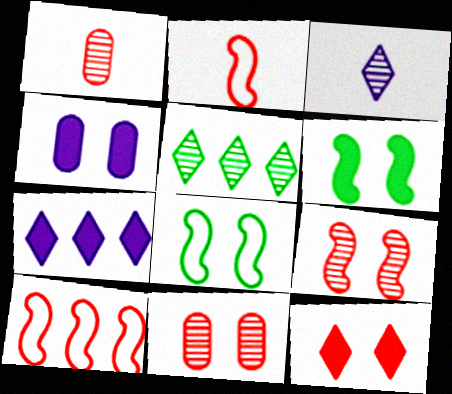[[1, 7, 8], 
[1, 10, 12], 
[2, 4, 5], 
[4, 6, 12]]